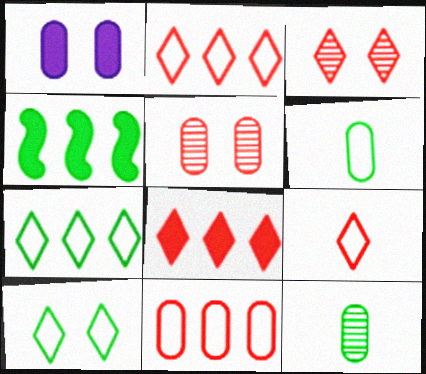[[1, 11, 12], 
[3, 8, 9], 
[4, 10, 12]]